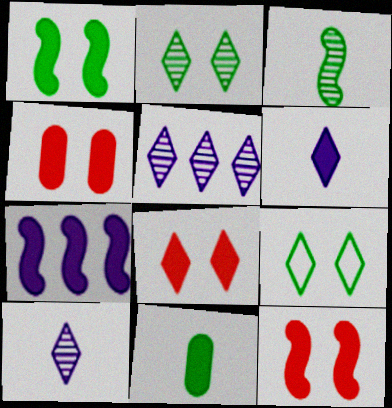[[4, 8, 12], 
[7, 8, 11]]